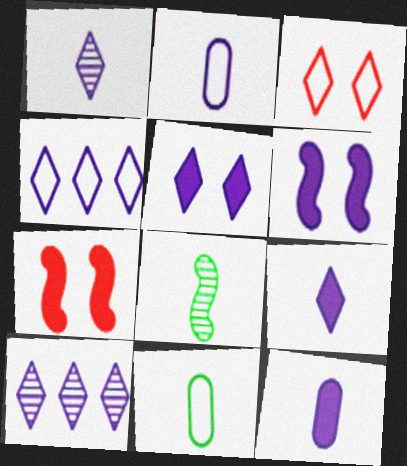[[1, 4, 5], 
[2, 6, 10], 
[7, 10, 11]]